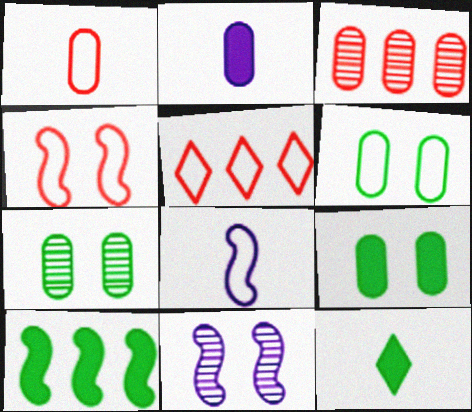[[1, 4, 5], 
[2, 3, 6], 
[5, 6, 8], 
[6, 7, 9], 
[9, 10, 12]]